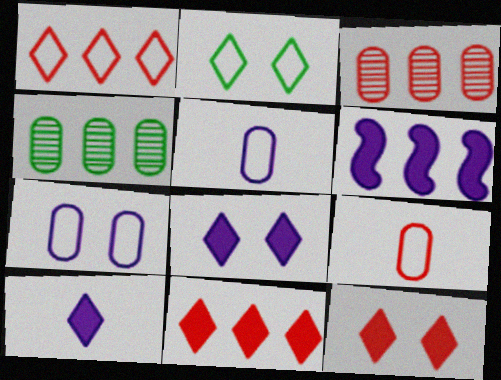[[1, 4, 6]]